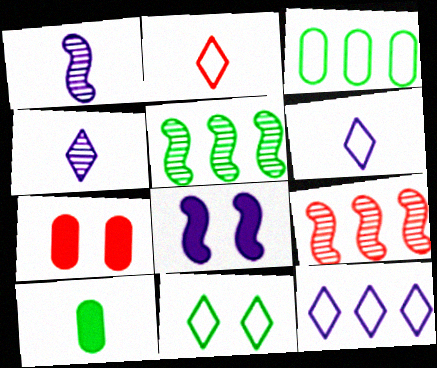[[1, 2, 10], 
[2, 7, 9], 
[2, 11, 12], 
[5, 6, 7], 
[5, 10, 11]]